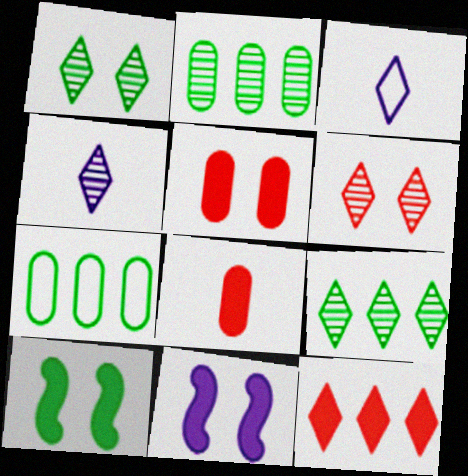[[1, 3, 12], 
[4, 6, 9]]